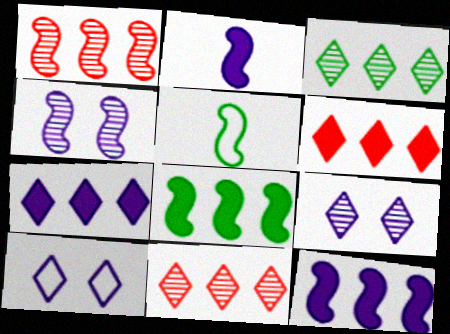[]